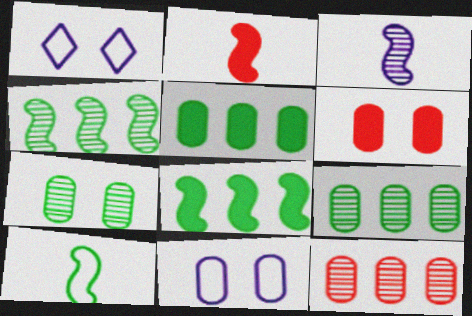[[1, 2, 9], 
[2, 3, 10], 
[6, 7, 11]]